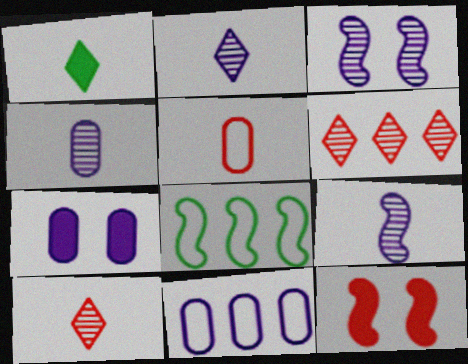[[1, 5, 9], 
[2, 4, 9], 
[4, 7, 11], 
[5, 6, 12], 
[7, 8, 10], 
[8, 9, 12]]